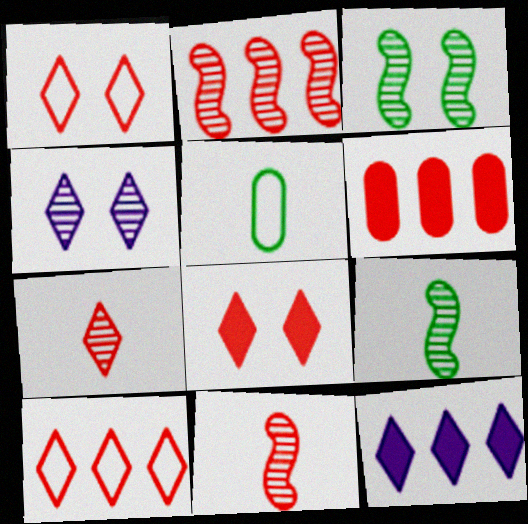[[1, 6, 11], 
[2, 6, 10], 
[7, 8, 10]]